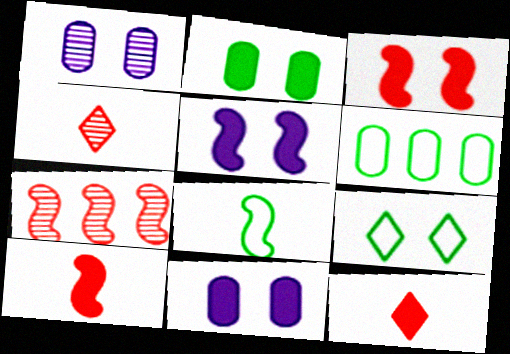[[1, 3, 9], 
[4, 5, 6], 
[5, 7, 8], 
[6, 8, 9]]